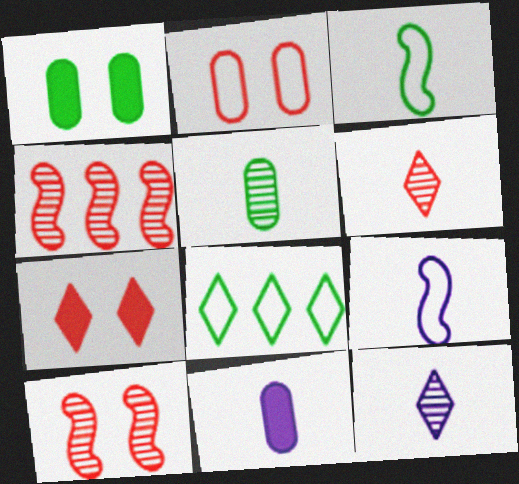[[2, 7, 10], 
[2, 8, 9], 
[3, 6, 11], 
[7, 8, 12], 
[8, 10, 11], 
[9, 11, 12]]